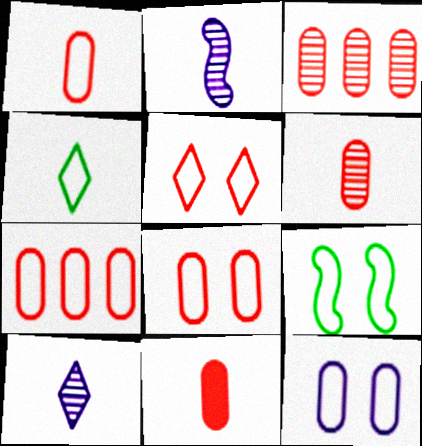[[1, 6, 11], 
[1, 7, 8], 
[2, 4, 11], 
[3, 8, 11], 
[5, 9, 12]]